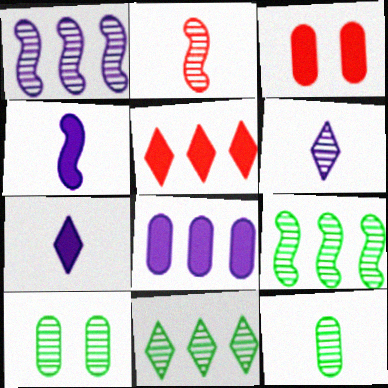[[2, 6, 12]]